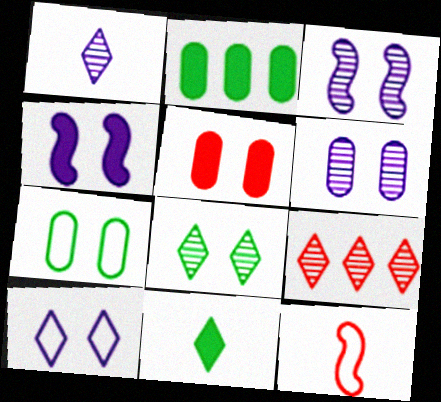[[1, 8, 9], 
[4, 6, 10], 
[5, 6, 7], 
[5, 9, 12], 
[9, 10, 11]]